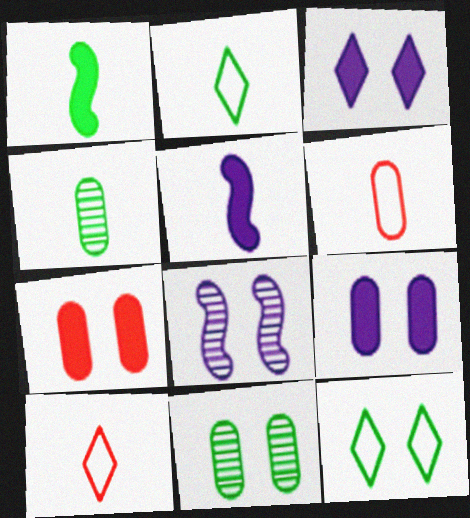[[1, 2, 4], 
[4, 5, 10], 
[7, 8, 12]]